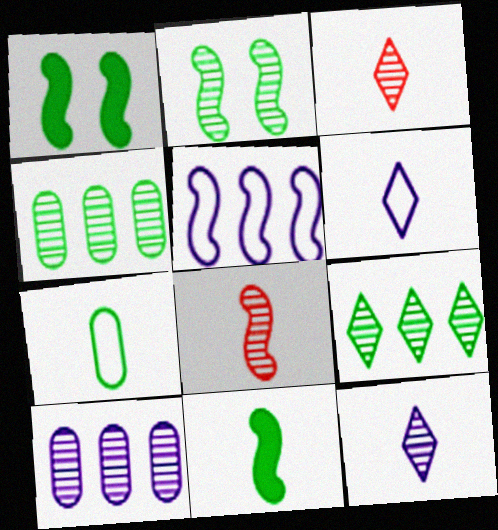[[1, 5, 8], 
[1, 7, 9], 
[2, 3, 10]]